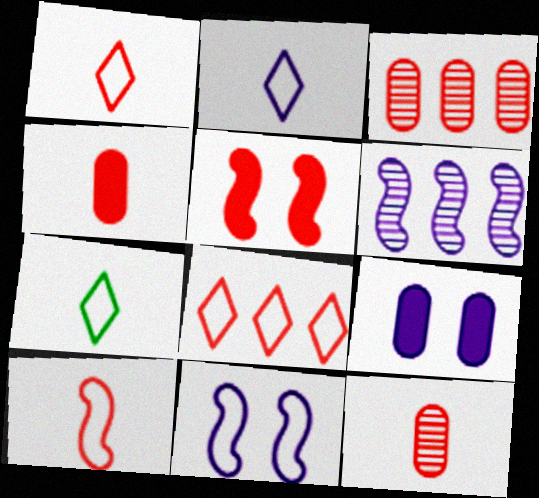[[1, 2, 7], 
[1, 3, 5], 
[2, 6, 9], 
[5, 8, 12]]